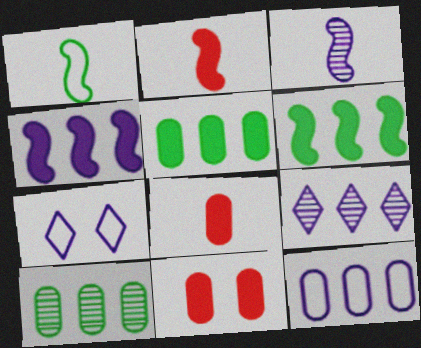[[1, 2, 3], 
[1, 9, 11], 
[2, 7, 10], 
[4, 9, 12]]